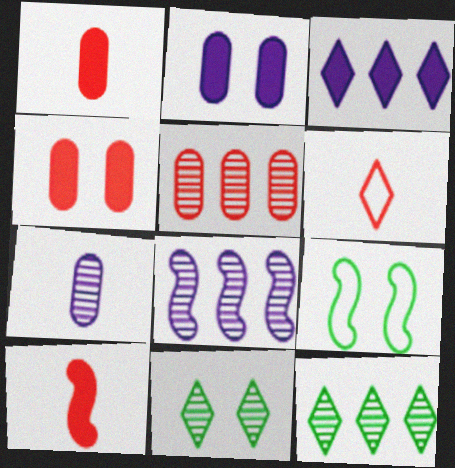[[3, 6, 11], 
[5, 8, 12], 
[8, 9, 10]]